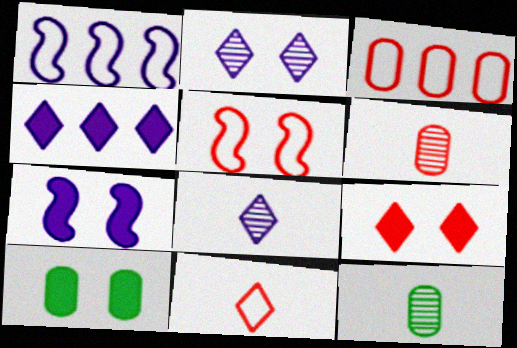[[1, 9, 12], 
[2, 5, 10], 
[3, 5, 11], 
[4, 5, 12], 
[7, 9, 10]]